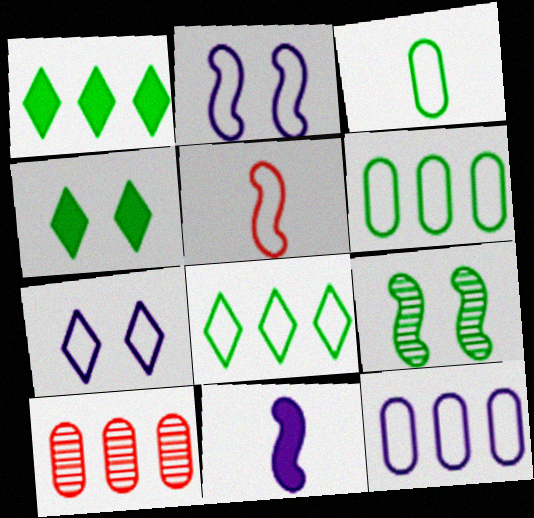[[1, 3, 9], 
[5, 6, 7]]